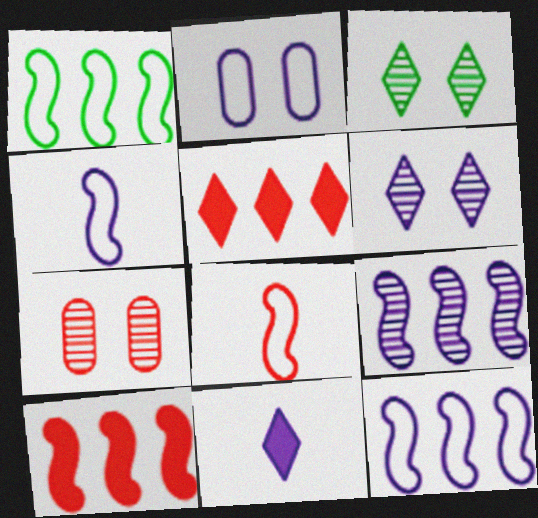[[1, 7, 11], 
[1, 9, 10], 
[2, 9, 11], 
[5, 7, 8]]